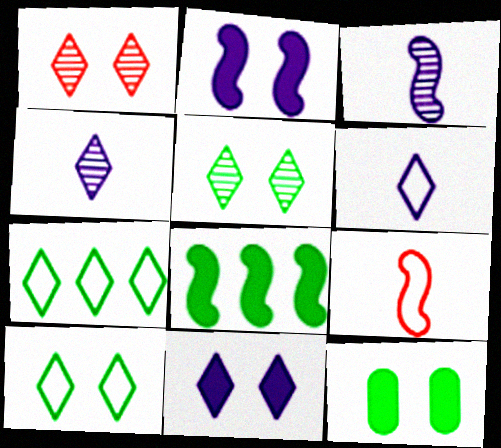[[1, 10, 11]]